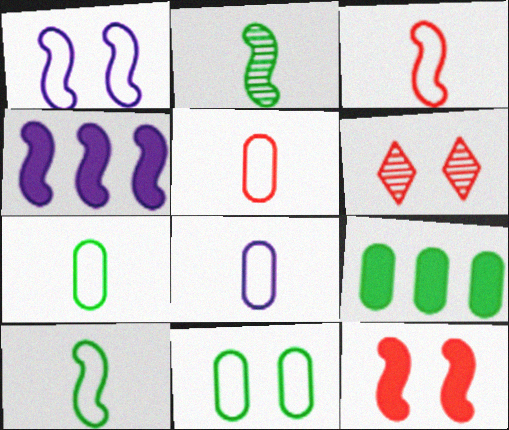[[4, 6, 7], 
[5, 7, 8]]